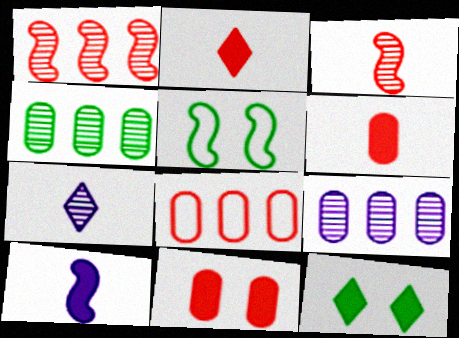[[1, 5, 10], 
[2, 5, 9]]